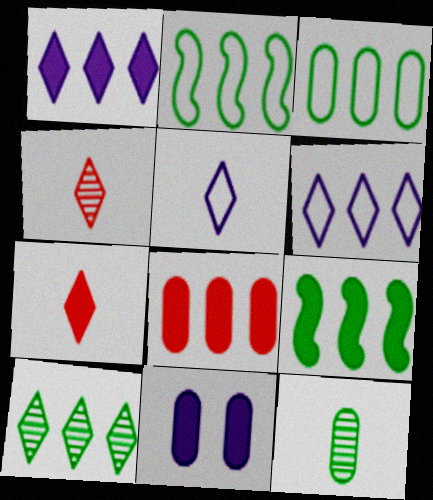[[1, 8, 9], 
[2, 4, 11], 
[3, 9, 10], 
[7, 9, 11]]